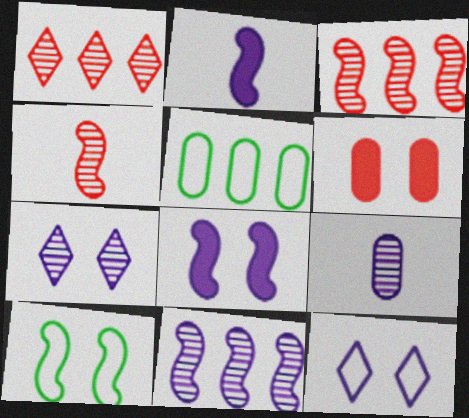[[2, 3, 10], 
[5, 6, 9], 
[6, 7, 10], 
[7, 9, 11]]